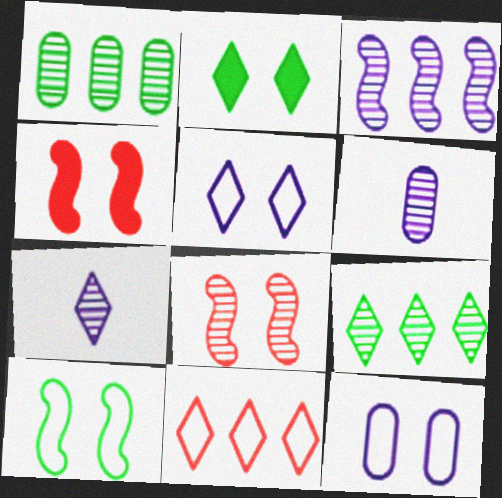[[1, 7, 8], 
[2, 7, 11], 
[2, 8, 12], 
[6, 8, 9]]